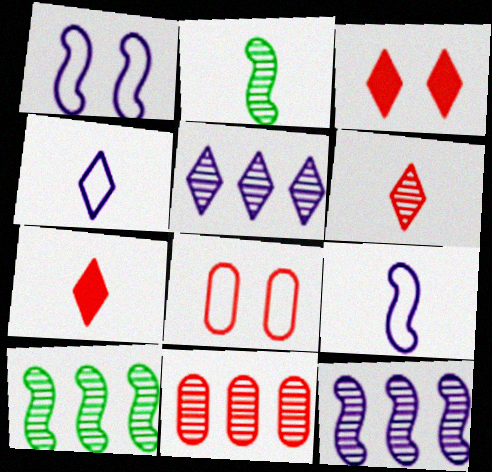[[5, 10, 11]]